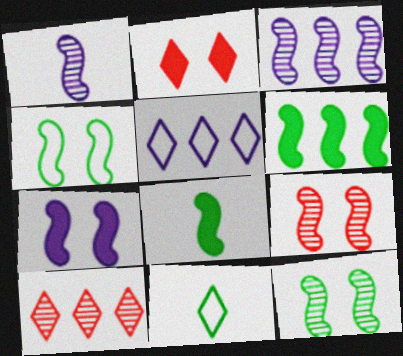[[4, 7, 9]]